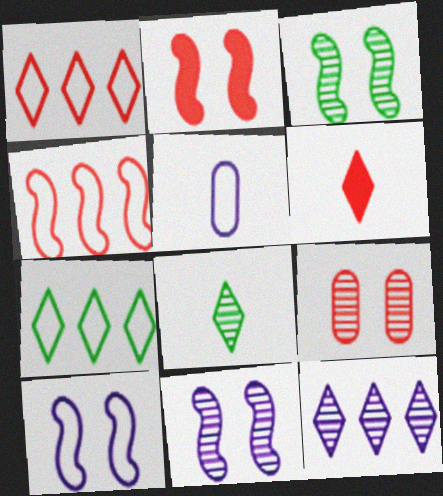[[2, 3, 10], 
[4, 6, 9]]